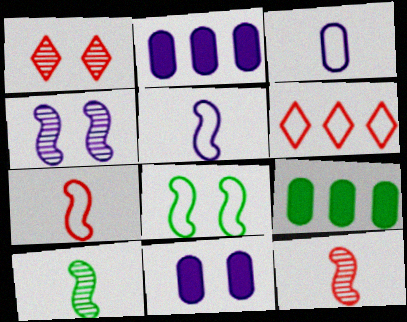[[1, 5, 9], 
[1, 8, 11], 
[3, 6, 8], 
[6, 10, 11]]